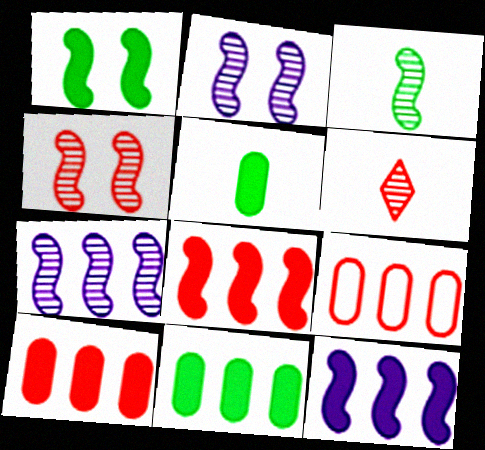[[3, 4, 7]]